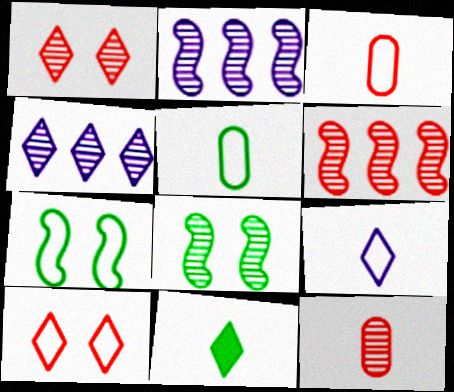[[1, 6, 12], 
[4, 8, 12], 
[4, 10, 11]]